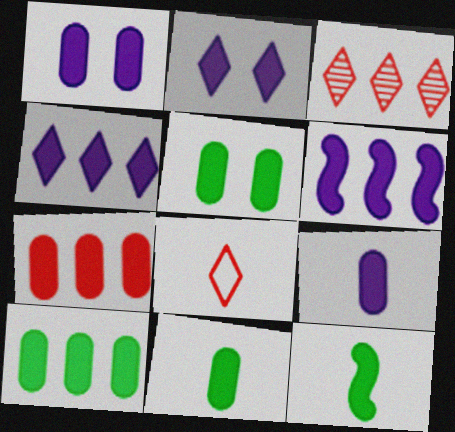[[1, 7, 11], 
[2, 6, 9], 
[2, 7, 12], 
[5, 7, 9], 
[5, 10, 11]]